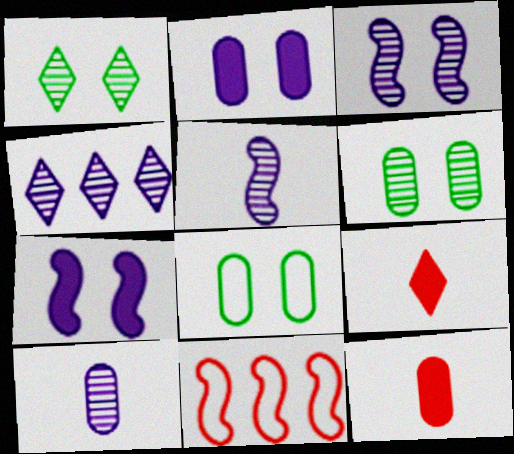[[3, 4, 10]]